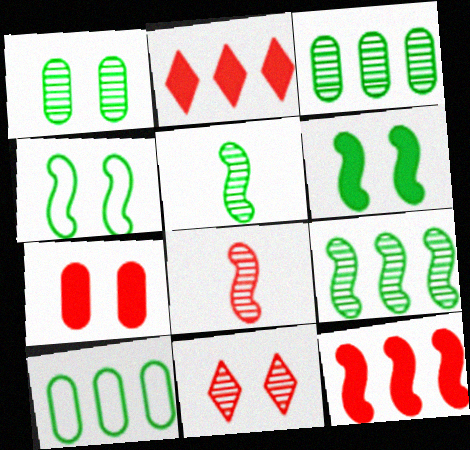[]